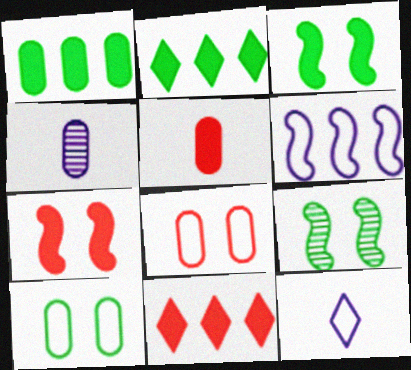[[1, 4, 8], 
[5, 7, 11]]